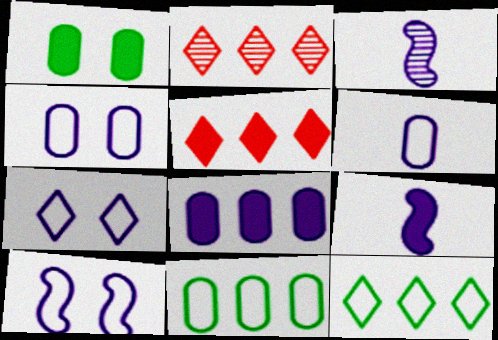[[1, 5, 9], 
[3, 7, 8], 
[4, 7, 10]]